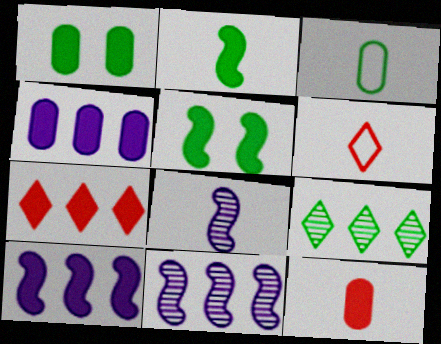[[1, 4, 12], 
[1, 6, 11], 
[3, 5, 9]]